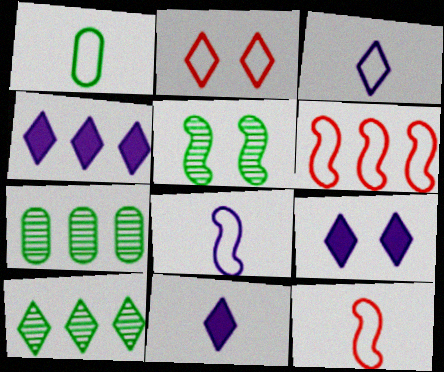[[1, 3, 12], 
[2, 10, 11], 
[4, 6, 7], 
[4, 9, 11], 
[7, 9, 12]]